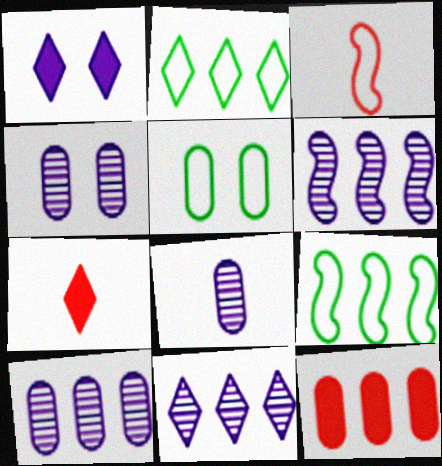[[2, 6, 12], 
[4, 7, 9], 
[4, 8, 10], 
[5, 6, 7], 
[5, 8, 12], 
[6, 10, 11], 
[9, 11, 12]]